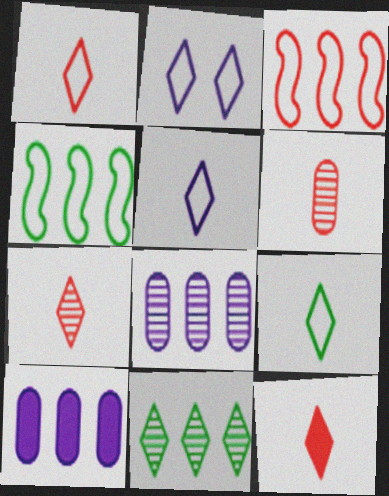[[1, 5, 9], 
[1, 7, 12], 
[2, 11, 12], 
[3, 10, 11]]